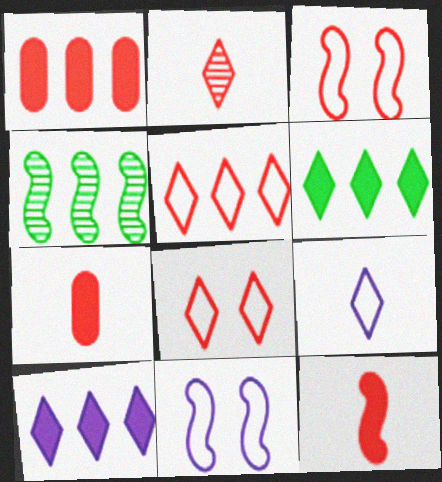[[1, 2, 3], 
[4, 11, 12]]